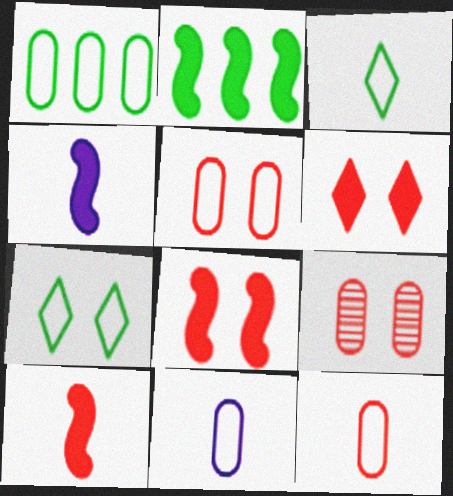[[1, 5, 11], 
[2, 4, 8]]